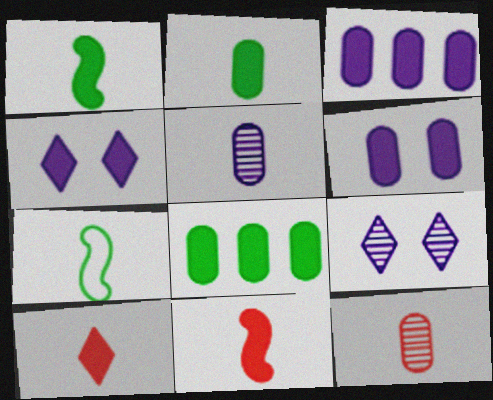[[4, 8, 11], 
[5, 7, 10]]